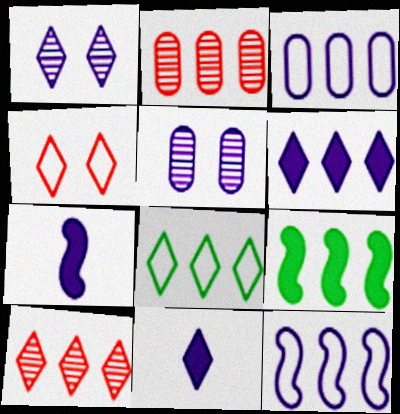[[1, 3, 7], 
[3, 9, 10], 
[5, 11, 12], 
[6, 8, 10]]